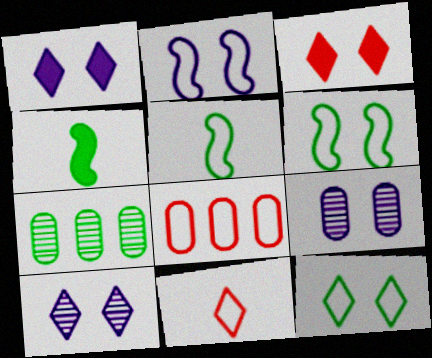[[1, 2, 9], 
[3, 6, 9], 
[3, 10, 12], 
[4, 7, 12], 
[4, 8, 10]]